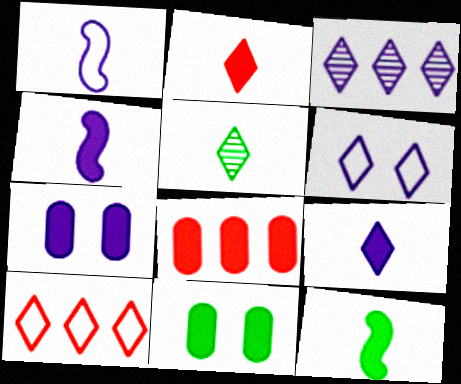[[1, 3, 7], 
[3, 6, 9]]